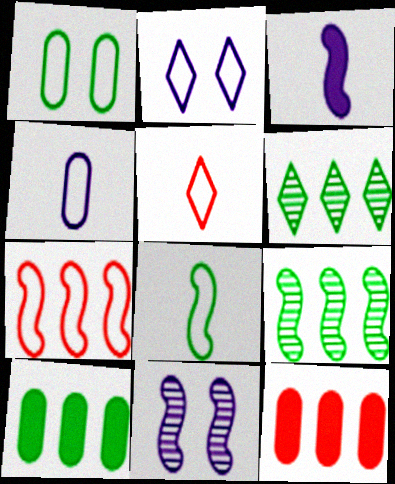[[4, 5, 8], 
[5, 10, 11]]